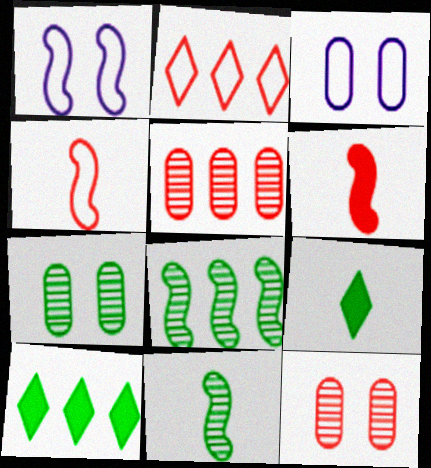[[1, 5, 9], 
[1, 6, 8], 
[2, 6, 12]]